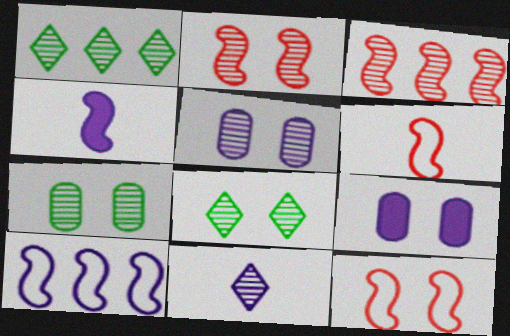[[1, 6, 9], 
[2, 5, 8], 
[3, 7, 11], 
[8, 9, 12], 
[9, 10, 11]]